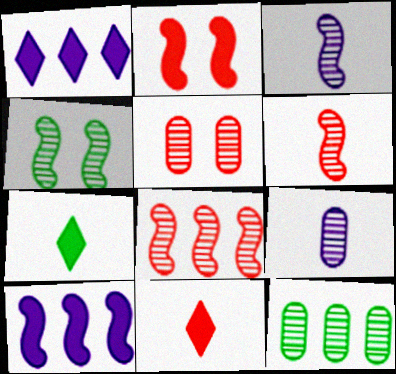[[3, 4, 8], 
[5, 9, 12]]